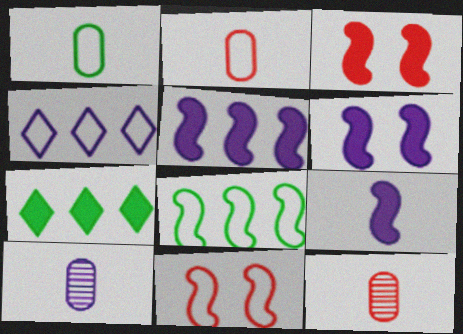[[1, 4, 11], 
[4, 6, 10], 
[5, 6, 9], 
[7, 10, 11]]